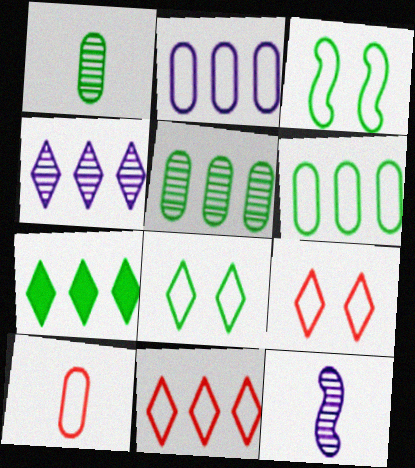[[1, 3, 7], 
[4, 7, 11]]